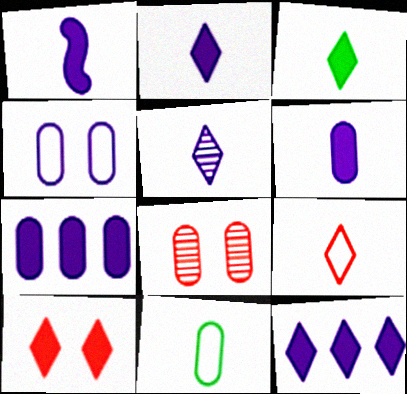[[1, 2, 6], 
[3, 5, 9], 
[3, 10, 12], 
[7, 8, 11]]